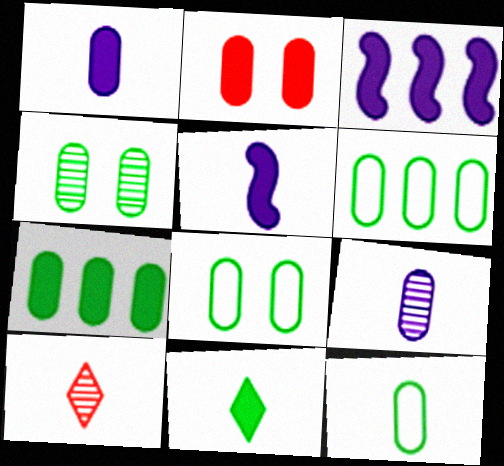[[1, 2, 7], 
[2, 3, 11], 
[2, 6, 9], 
[3, 8, 10], 
[4, 7, 12], 
[5, 10, 12], 
[6, 8, 12]]